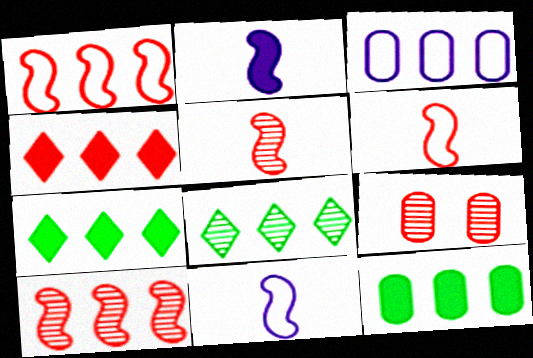[[3, 7, 10], 
[4, 6, 9], 
[7, 9, 11]]